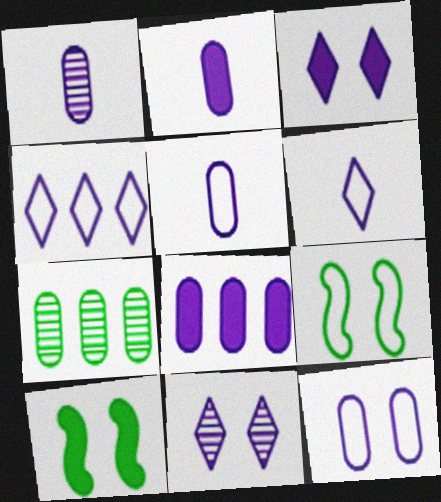[[1, 2, 5], 
[1, 8, 12]]